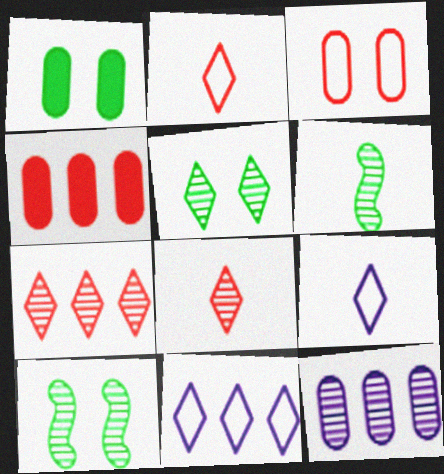[[4, 9, 10], 
[8, 10, 12]]